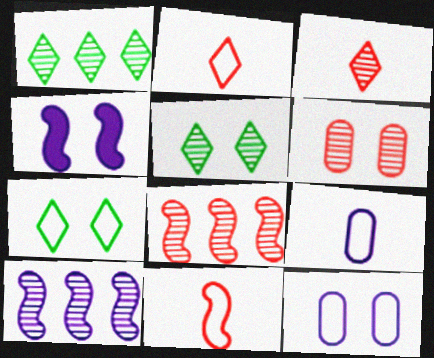[[3, 6, 8], 
[4, 6, 7]]